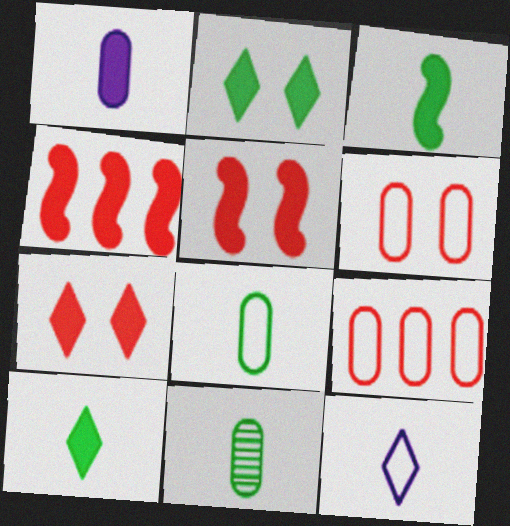[[1, 2, 4]]